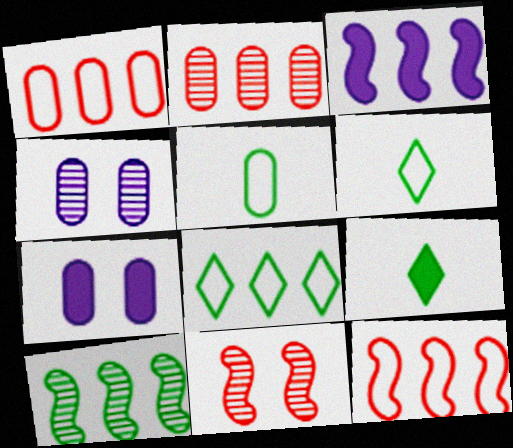[[2, 3, 8], 
[2, 5, 7], 
[3, 10, 12], 
[4, 9, 12]]